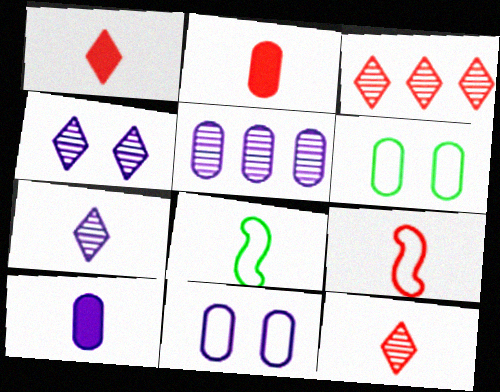[[2, 5, 6], 
[2, 7, 8], 
[2, 9, 12], 
[5, 10, 11], 
[8, 10, 12]]